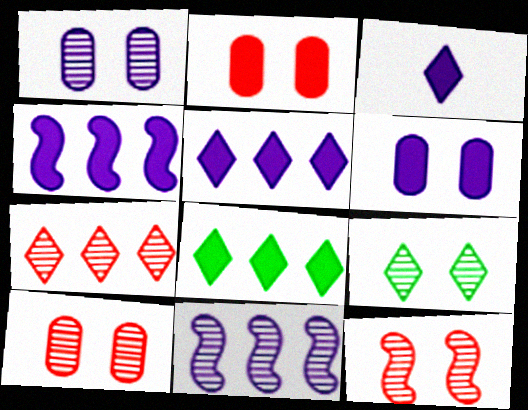[[1, 9, 12], 
[3, 4, 6]]